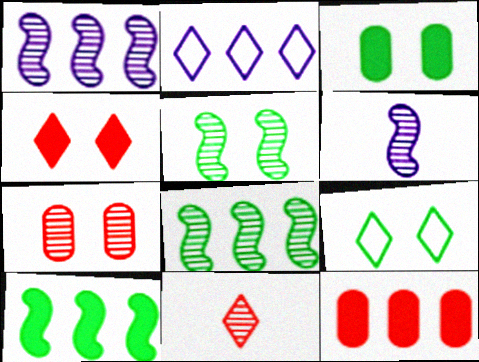[[2, 8, 12], 
[3, 5, 9], 
[6, 9, 12]]